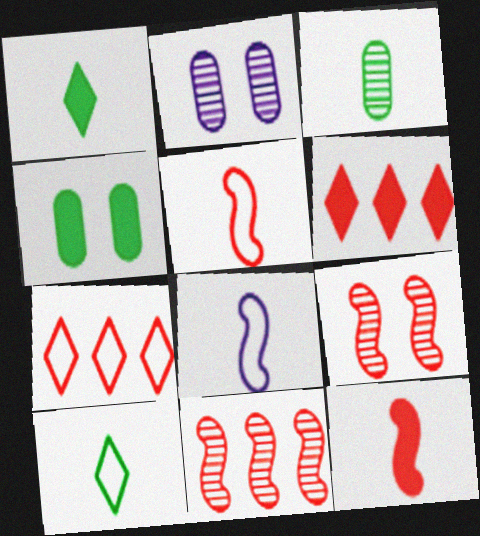[]